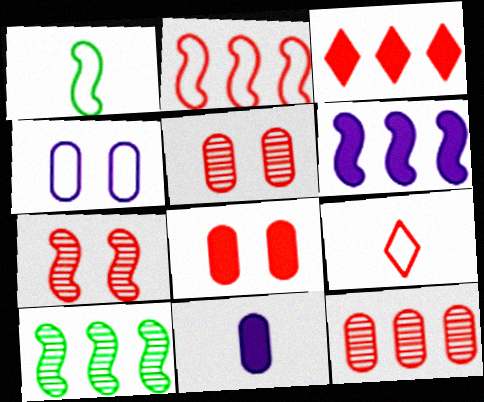[[1, 6, 7], 
[2, 3, 12], 
[2, 6, 10]]